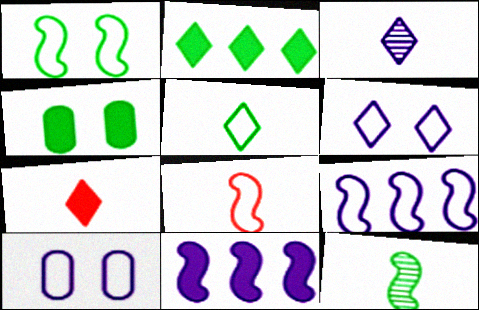[[1, 8, 9], 
[3, 5, 7], 
[3, 10, 11], 
[4, 7, 11]]